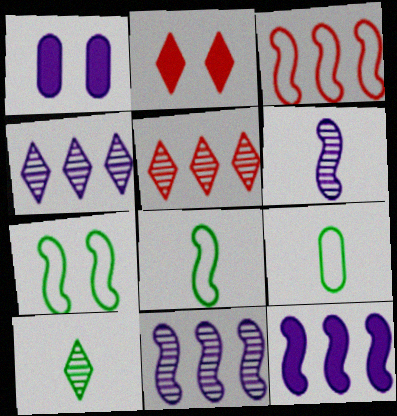[[1, 3, 10], 
[1, 5, 8], 
[2, 9, 11]]